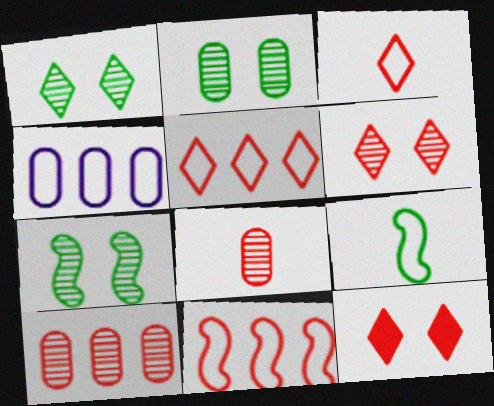[[1, 2, 7], 
[8, 11, 12]]